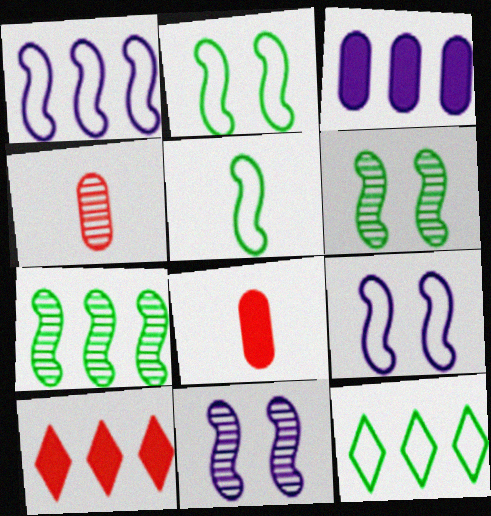[[8, 11, 12]]